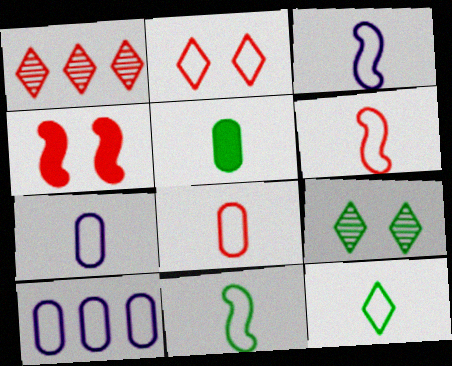[[1, 4, 8], 
[2, 10, 11], 
[3, 6, 11], 
[3, 8, 12], 
[6, 7, 12]]